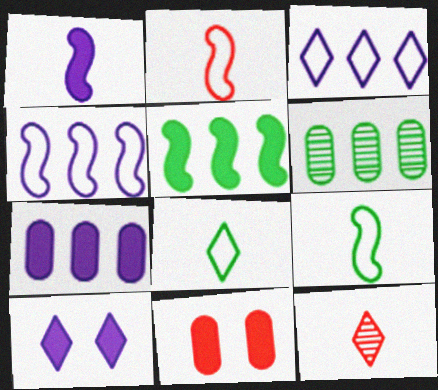[[1, 7, 10], 
[2, 6, 10]]